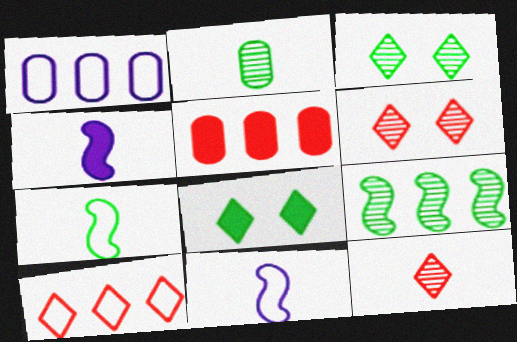[[2, 3, 9], 
[3, 5, 11], 
[4, 5, 8]]